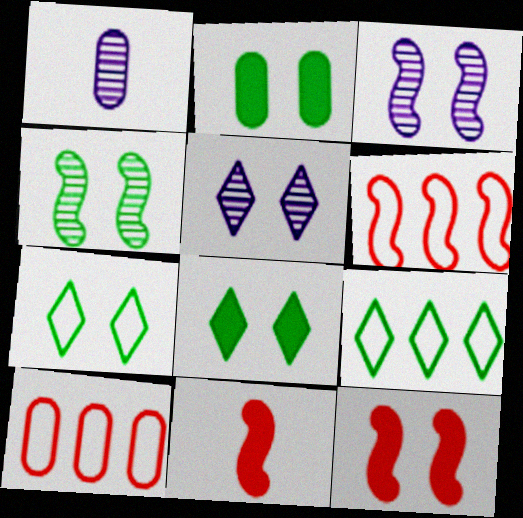[[1, 2, 10], 
[1, 6, 8], 
[1, 9, 12], 
[2, 4, 7]]